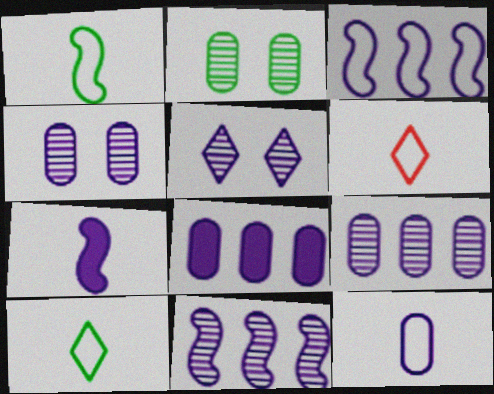[[1, 6, 12], 
[4, 8, 12]]